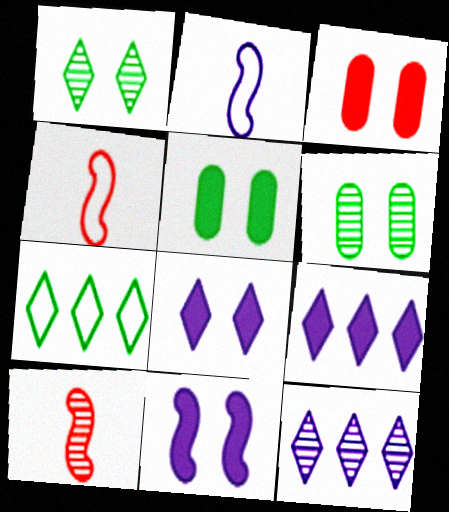[[4, 5, 12], 
[4, 6, 9], 
[6, 10, 12]]